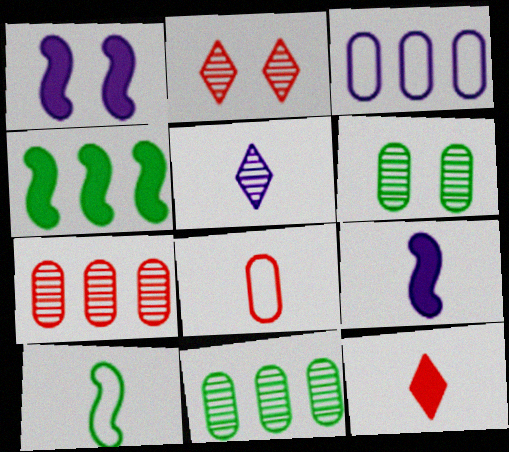[[1, 3, 5]]